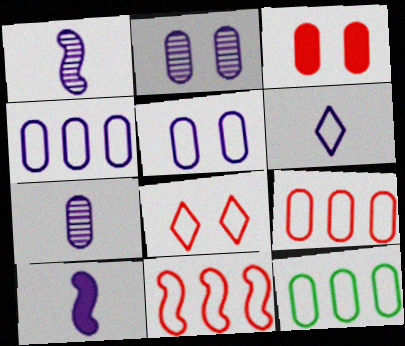[[3, 7, 12], 
[4, 9, 12], 
[6, 7, 10]]